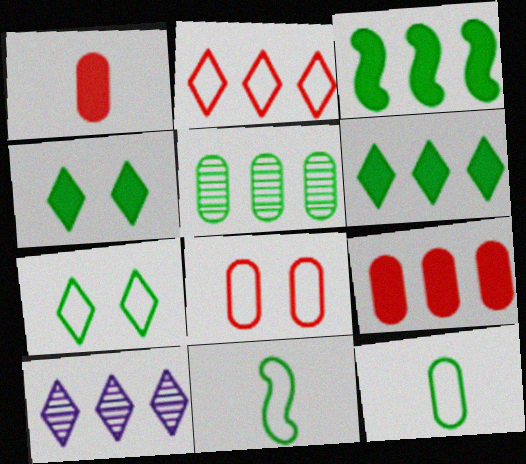[[2, 6, 10], 
[4, 5, 11]]